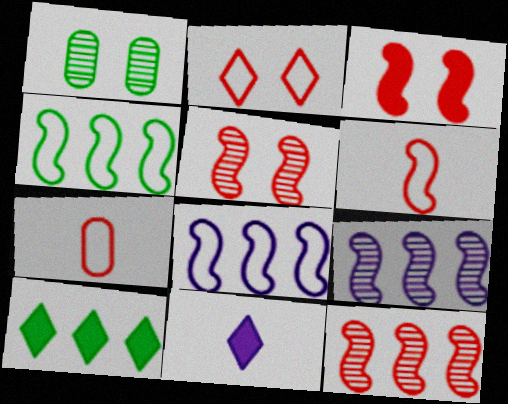[[3, 6, 12]]